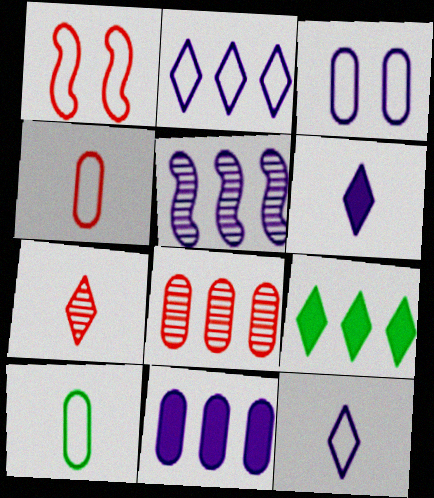[[1, 2, 10], 
[2, 5, 11], 
[3, 5, 6]]